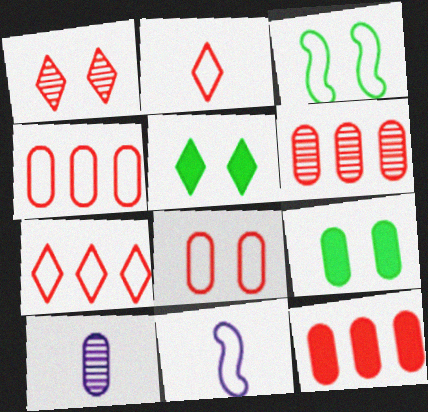[[4, 6, 12], 
[4, 9, 10], 
[5, 6, 11]]